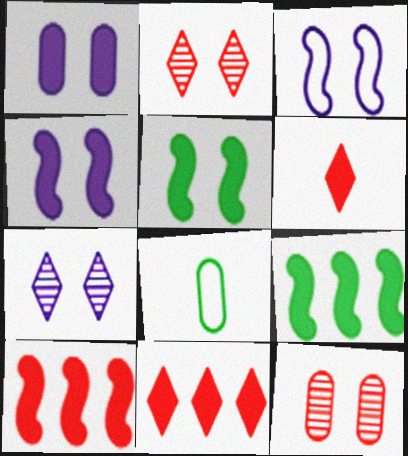[[1, 3, 7], 
[1, 6, 9], 
[7, 8, 10]]